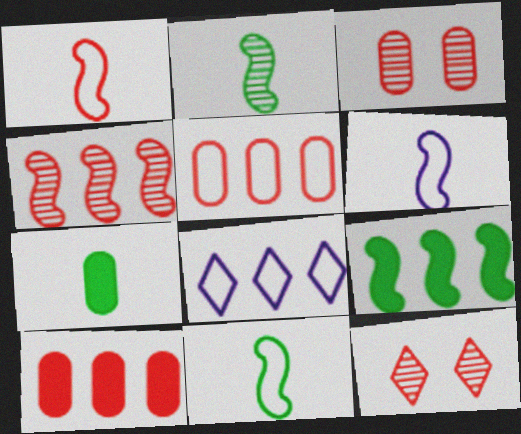[[1, 6, 11], 
[1, 10, 12]]